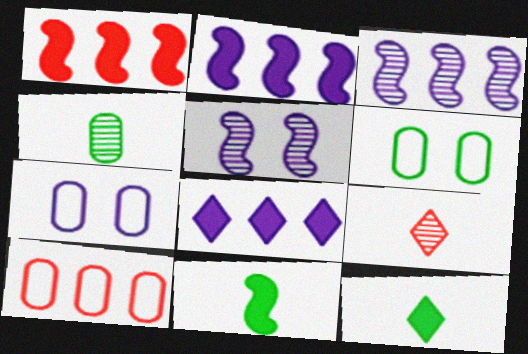[[2, 6, 9], 
[5, 10, 12]]